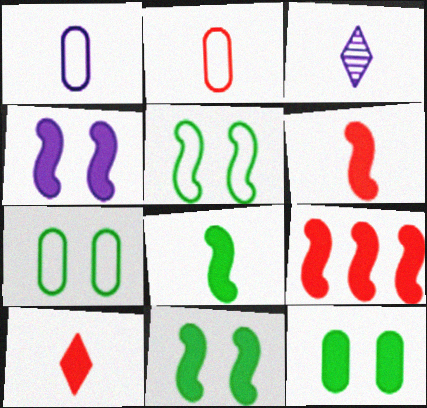[[2, 3, 8], 
[3, 7, 9], 
[4, 8, 9]]